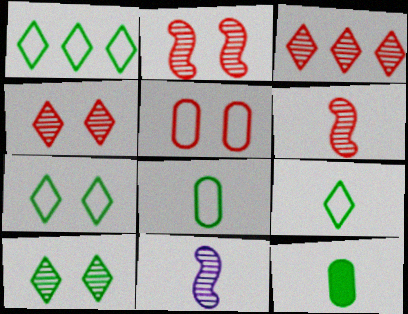[[1, 7, 9]]